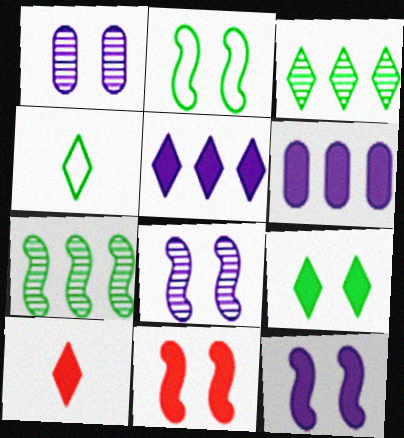[[2, 8, 11], 
[3, 4, 9], 
[5, 9, 10]]